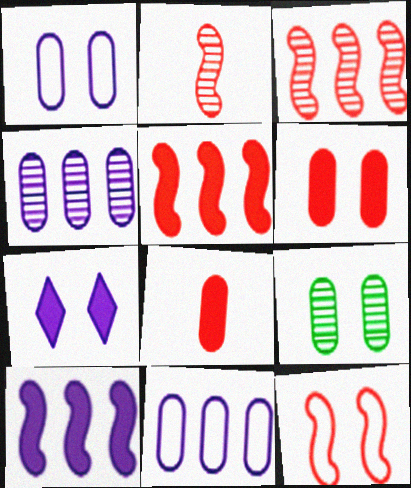[[1, 6, 9], 
[2, 5, 12], 
[7, 9, 12], 
[8, 9, 11]]